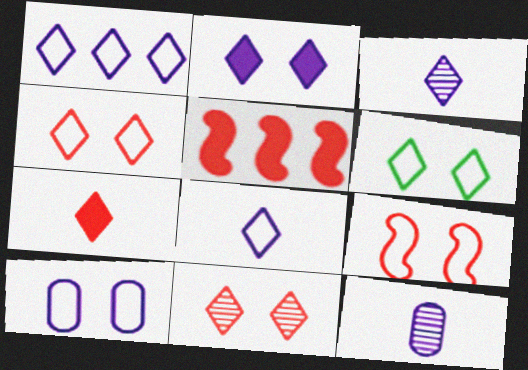[[1, 2, 3], 
[2, 6, 11], 
[5, 6, 12], 
[6, 9, 10]]